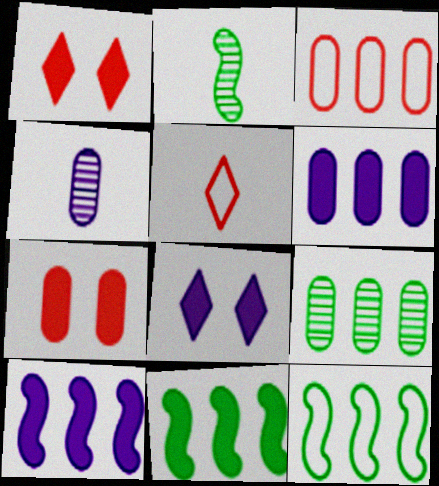[[1, 4, 12], 
[2, 3, 8], 
[3, 6, 9]]